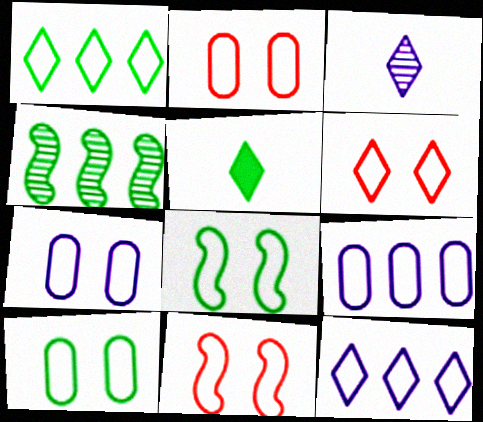[[2, 6, 11], 
[2, 7, 10], 
[4, 5, 10], 
[6, 7, 8]]